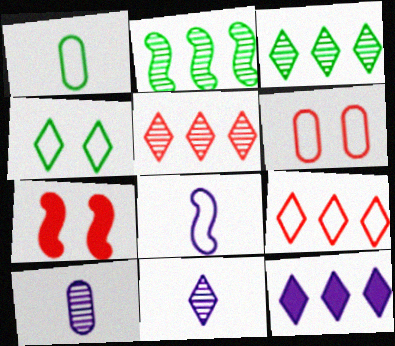[[2, 7, 8], 
[3, 9, 12]]